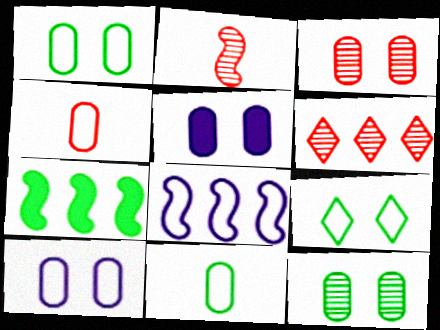[[1, 3, 5], 
[2, 3, 6], 
[4, 8, 9]]